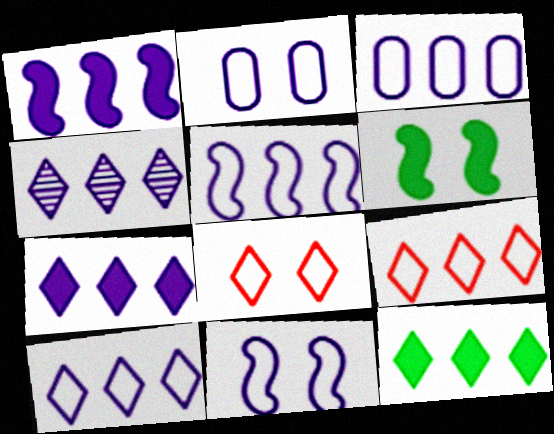[[1, 3, 4], 
[3, 5, 10], 
[4, 7, 10], 
[4, 9, 12]]